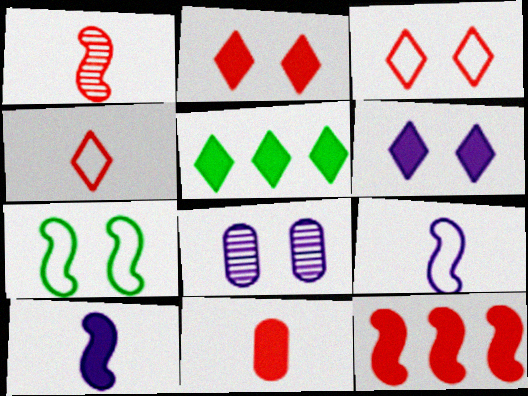[[1, 4, 11], 
[2, 7, 8], 
[2, 11, 12]]